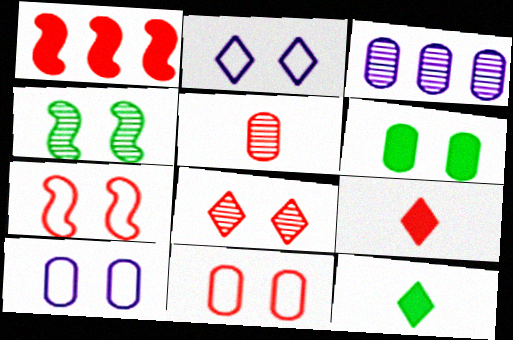[[3, 7, 12]]